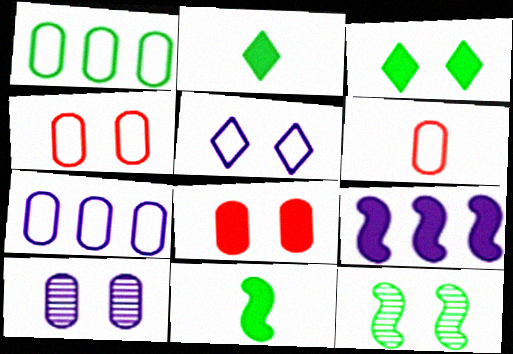[[1, 2, 12], 
[2, 8, 9], 
[5, 8, 12]]